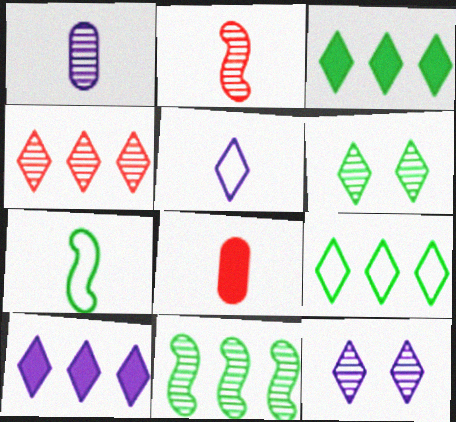[[4, 9, 10], 
[5, 10, 12]]